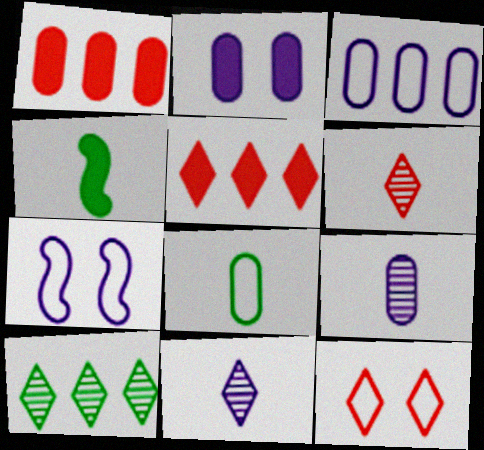[[2, 3, 9], 
[2, 4, 5], 
[5, 6, 12]]